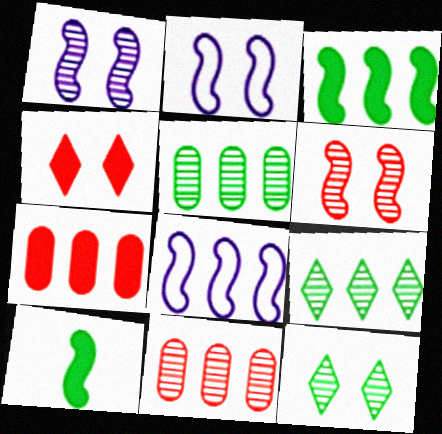[[6, 8, 10], 
[7, 8, 9]]